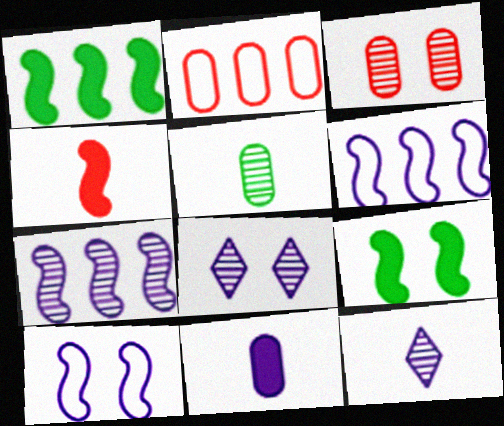[[2, 9, 12], 
[6, 8, 11]]